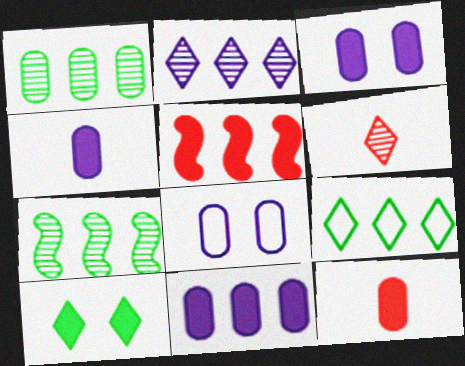[[1, 8, 12], 
[3, 4, 11], 
[4, 5, 10]]